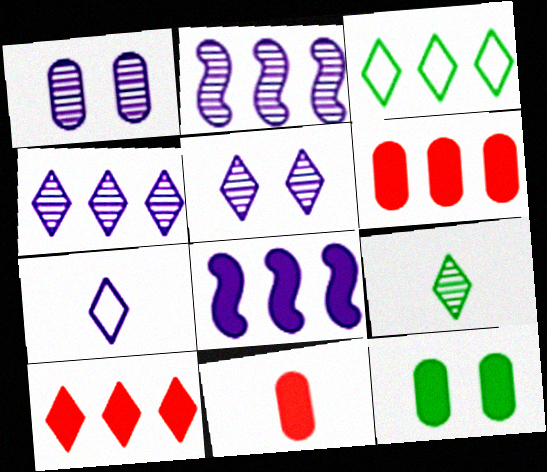[[1, 7, 8], 
[2, 3, 6], 
[3, 4, 10]]